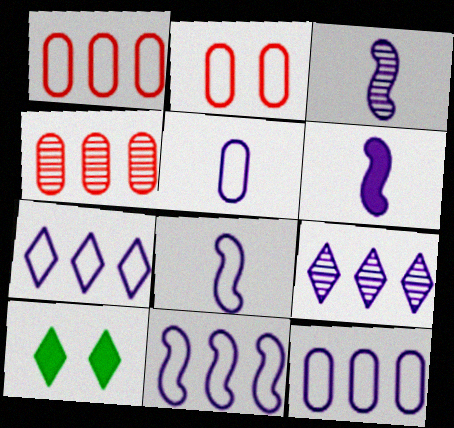[[1, 3, 10], 
[3, 6, 8], 
[4, 8, 10], 
[7, 11, 12]]